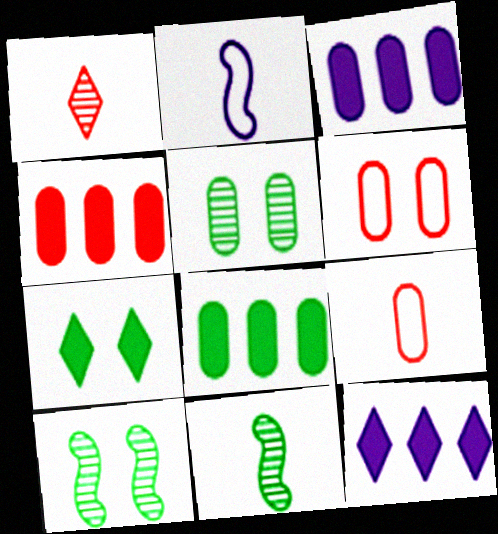[[3, 4, 8], 
[3, 5, 9], 
[6, 11, 12], 
[9, 10, 12]]